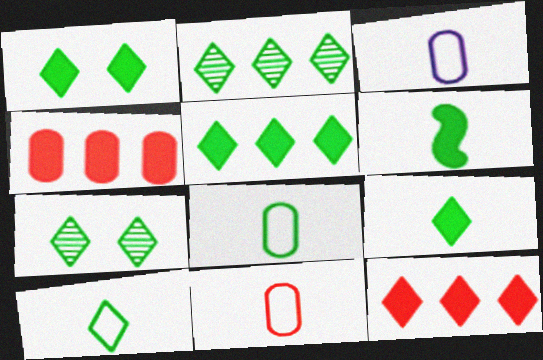[[1, 2, 10], 
[1, 5, 9], 
[3, 8, 11], 
[5, 7, 10]]